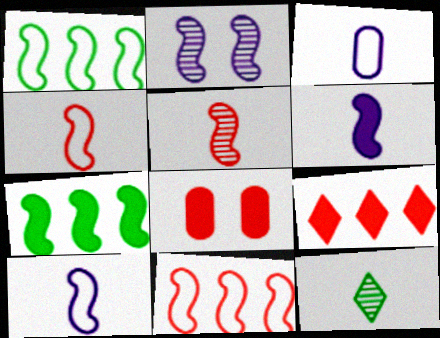[[2, 4, 7]]